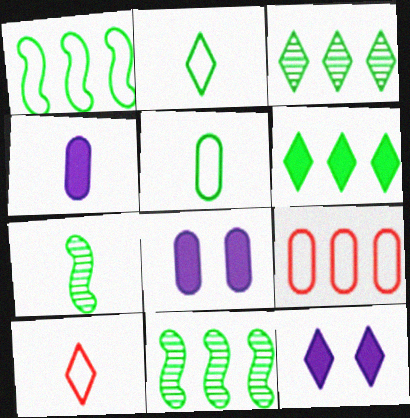[[3, 10, 12], 
[4, 7, 10], 
[7, 9, 12], 
[8, 10, 11]]